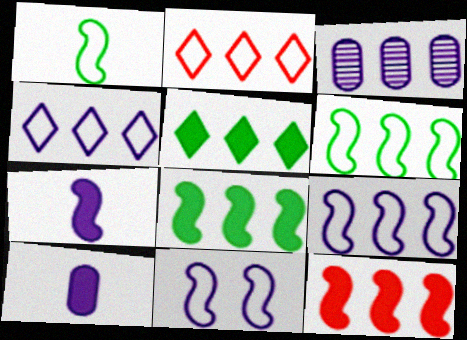[[2, 3, 8]]